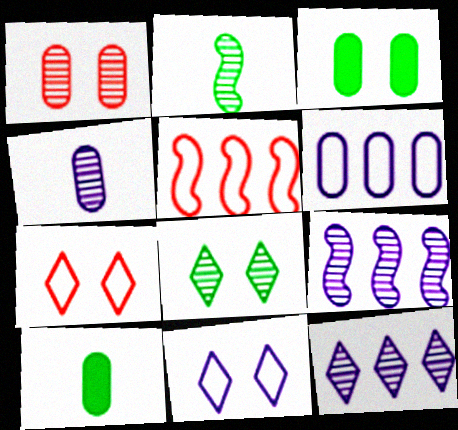[[1, 2, 12], 
[1, 6, 10], 
[7, 9, 10]]